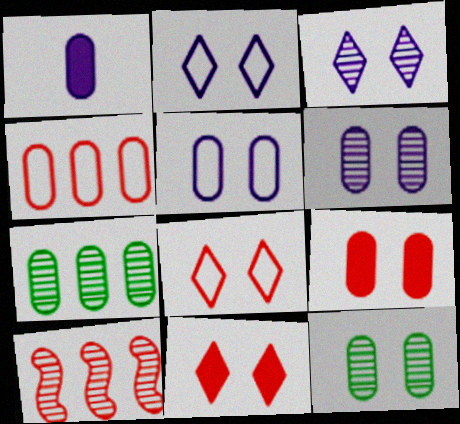[[1, 4, 12], 
[5, 9, 12]]